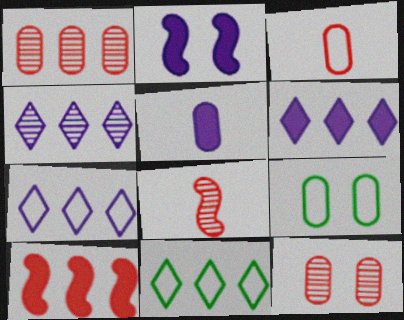[[1, 5, 9], 
[2, 5, 6], 
[4, 6, 7], 
[6, 8, 9]]